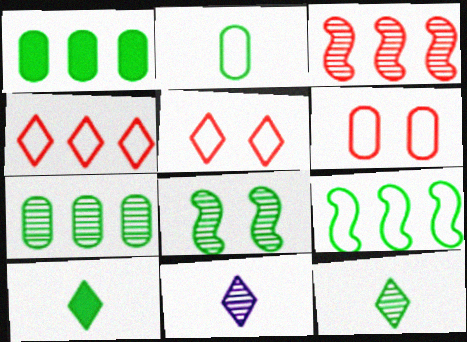[[7, 8, 12]]